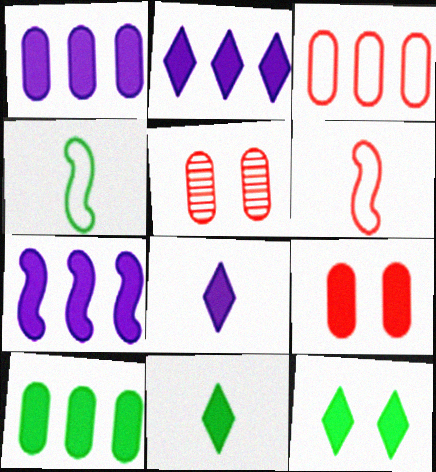[[1, 2, 7], 
[2, 4, 5], 
[7, 9, 11]]